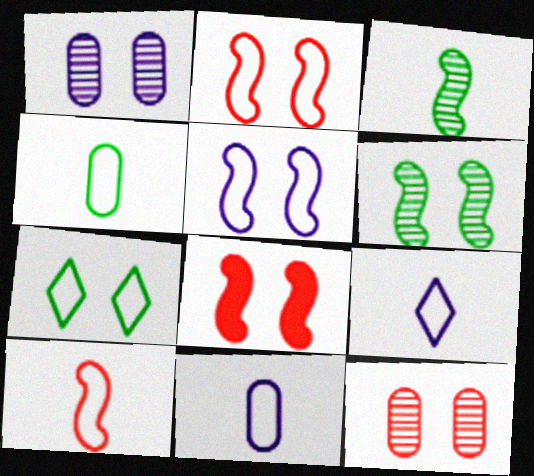[[1, 7, 8], 
[4, 9, 10], 
[5, 6, 8]]